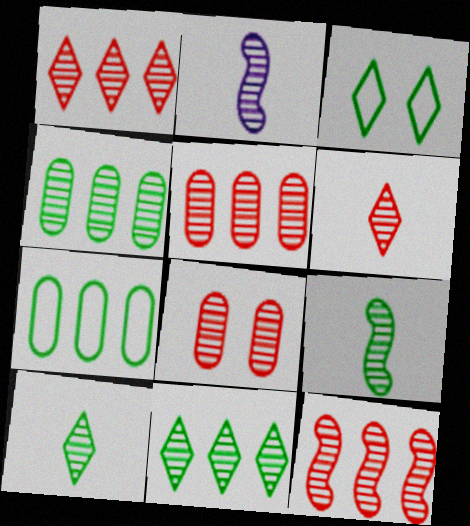[[1, 5, 12], 
[2, 8, 11], 
[6, 8, 12]]